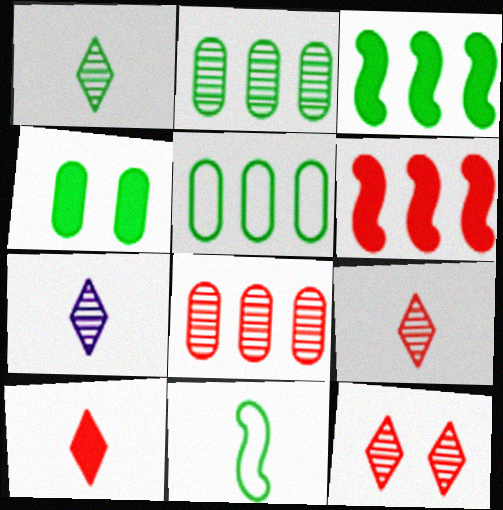[[1, 7, 9]]